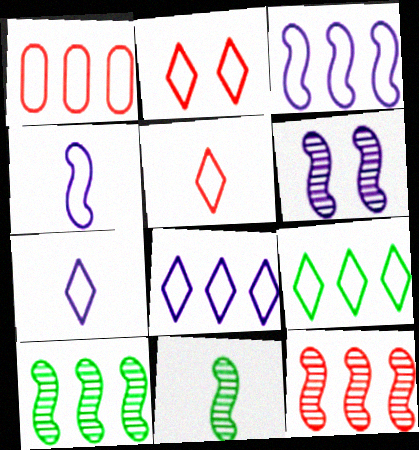[[1, 3, 9], 
[2, 7, 9], 
[6, 11, 12]]